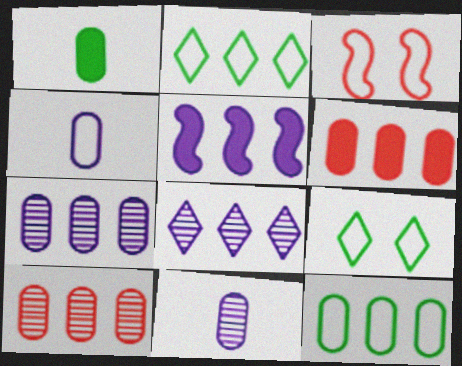[[1, 3, 8], 
[2, 3, 4], 
[2, 5, 10], 
[6, 7, 12]]